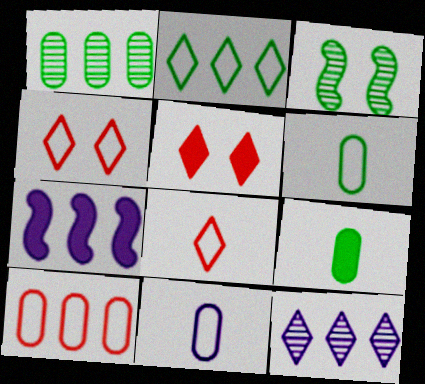[[2, 3, 9], 
[5, 7, 9]]